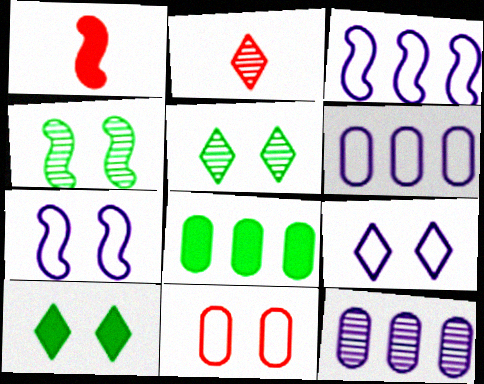[[1, 3, 4], 
[1, 5, 6], 
[2, 4, 12], 
[2, 7, 8]]